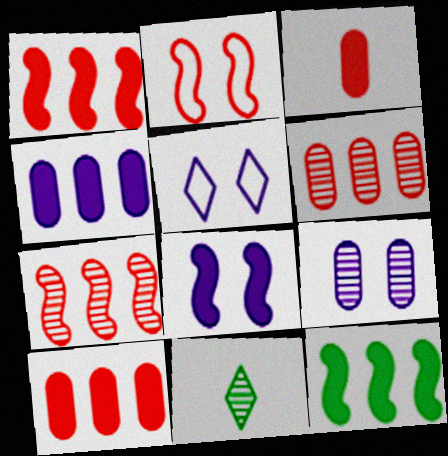[[2, 4, 11], 
[5, 8, 9], 
[7, 9, 11]]